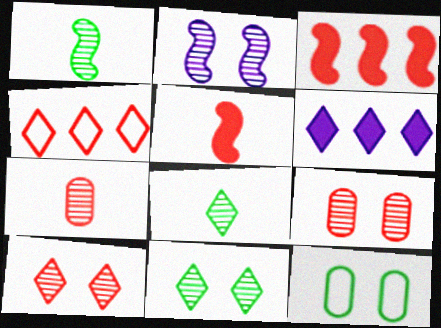[[2, 9, 11], 
[4, 5, 9]]